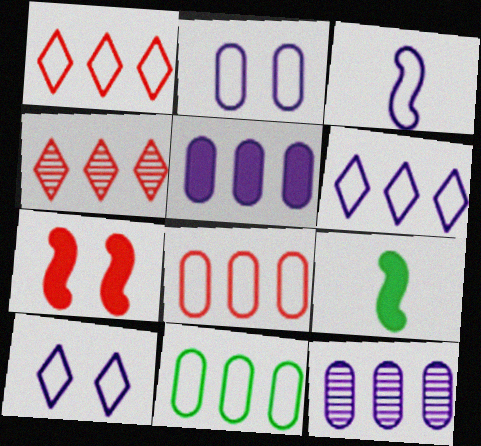[[2, 3, 6], 
[2, 4, 9]]